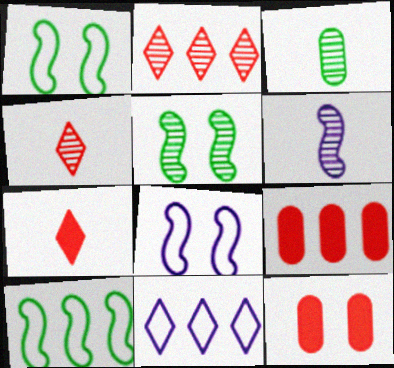[[3, 4, 6]]